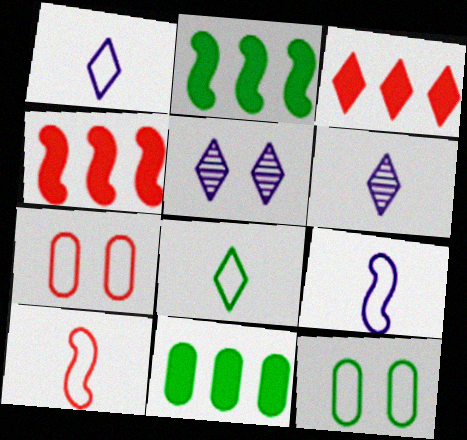[[2, 6, 7], 
[3, 5, 8], 
[4, 6, 12], 
[5, 10, 11]]